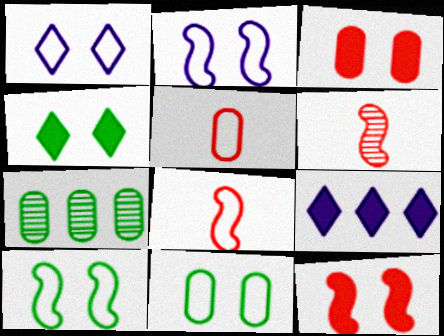[[6, 9, 11]]